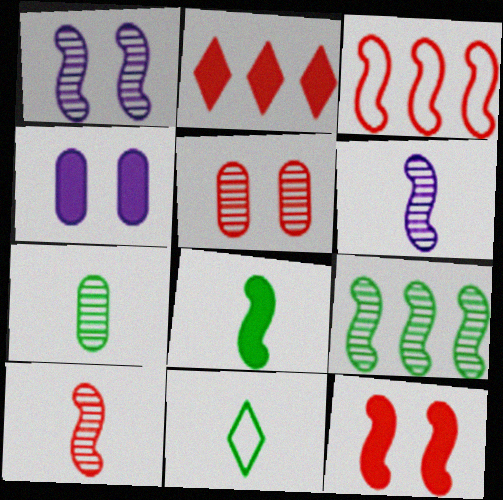[[1, 3, 8], 
[1, 9, 10], 
[2, 4, 8], 
[3, 10, 12], 
[7, 8, 11]]